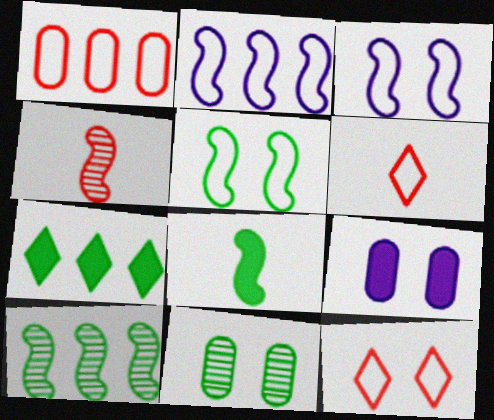[[5, 8, 10], 
[6, 9, 10]]